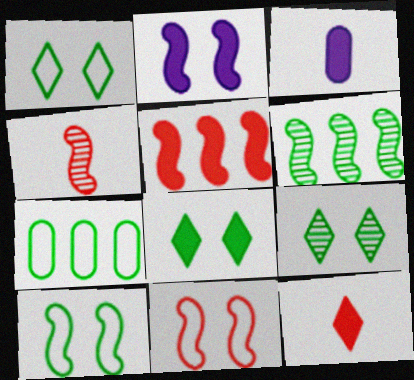[[1, 8, 9], 
[3, 5, 8], 
[4, 5, 11]]